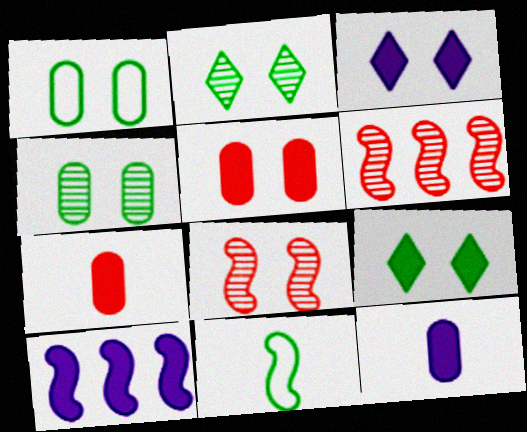[[1, 3, 8], 
[3, 10, 12], 
[7, 9, 10], 
[8, 10, 11]]